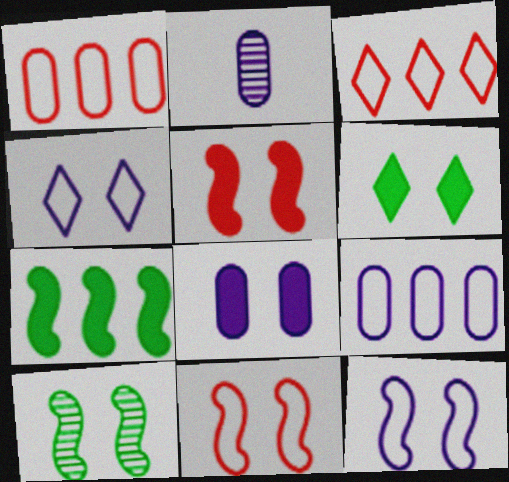[[2, 8, 9], 
[5, 6, 8], 
[5, 10, 12]]